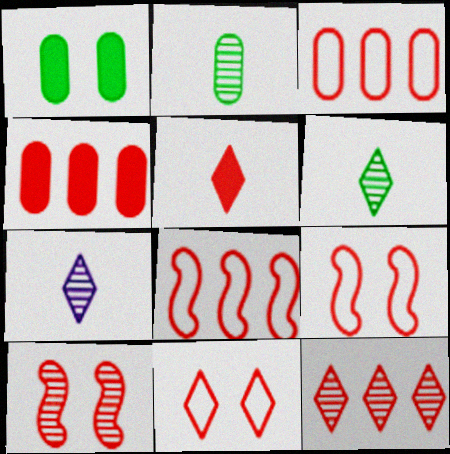[[1, 7, 8], 
[3, 5, 10], 
[4, 8, 12], 
[5, 11, 12]]